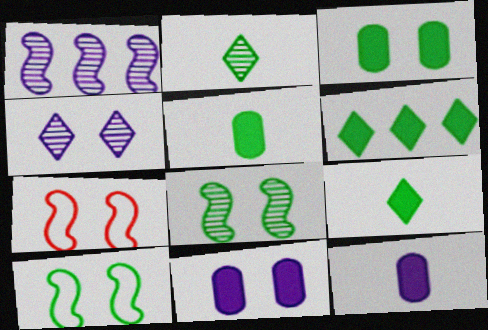[[3, 4, 7]]